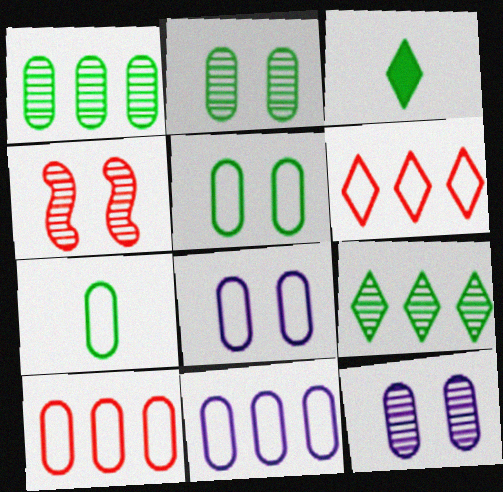[[3, 4, 11], 
[7, 8, 10]]